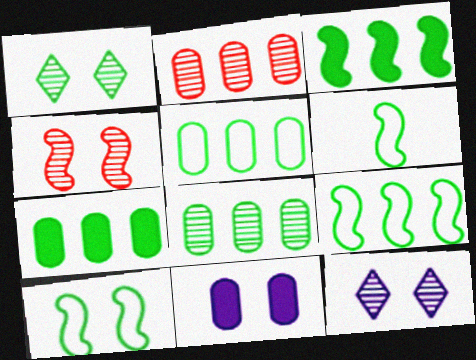[[1, 6, 7], 
[5, 7, 8], 
[6, 9, 10]]